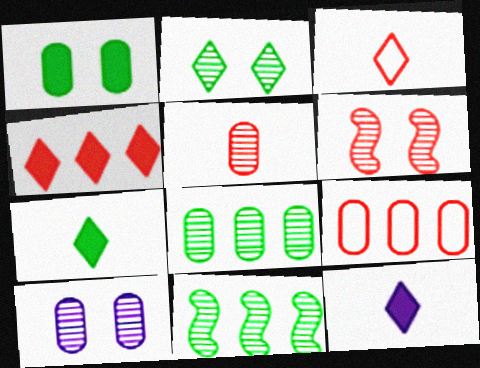[[2, 6, 10], 
[5, 8, 10]]